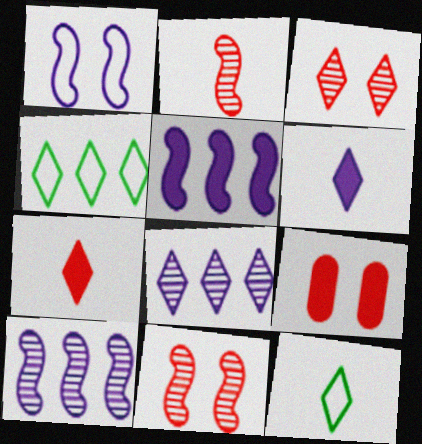[[3, 4, 6], 
[9, 10, 12]]